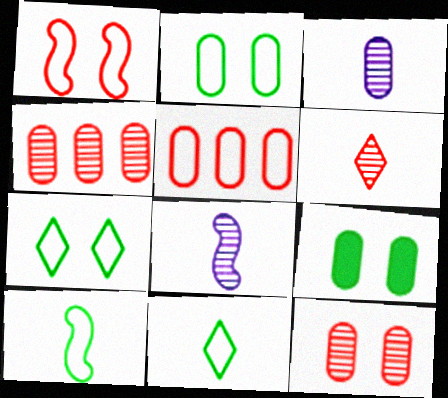[[3, 5, 9]]